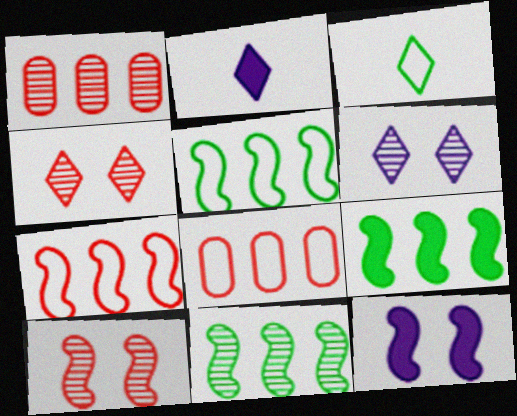[[1, 3, 12], 
[5, 9, 11]]